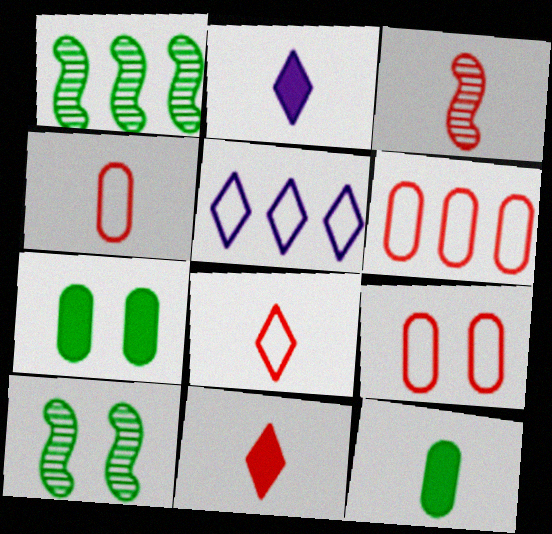[[1, 2, 9], 
[2, 6, 10], 
[3, 4, 11], 
[3, 5, 7], 
[4, 6, 9]]